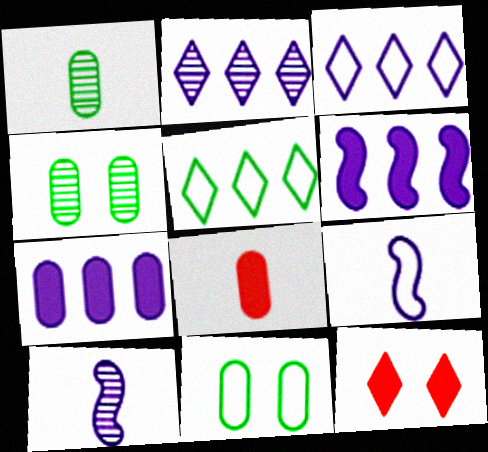[]